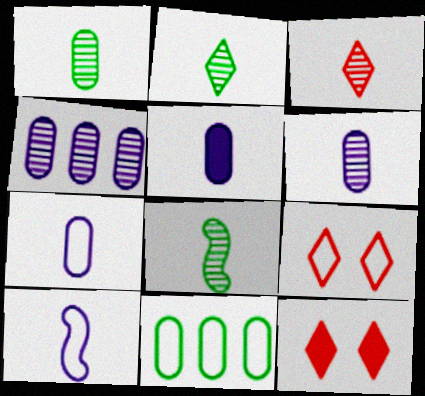[[1, 2, 8], 
[3, 6, 8], 
[5, 6, 7], 
[9, 10, 11]]